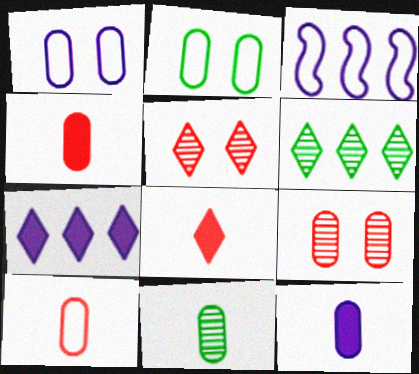[[10, 11, 12]]